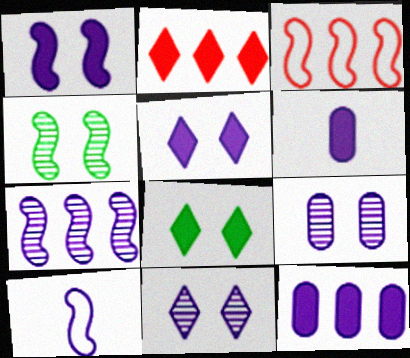[[1, 7, 10], 
[10, 11, 12]]